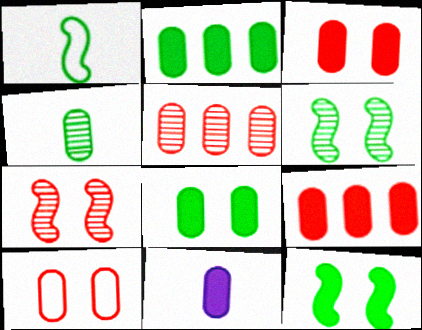[[2, 3, 11], 
[8, 9, 11]]